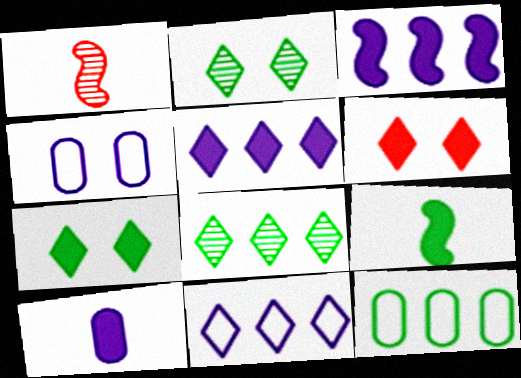[[2, 9, 12]]